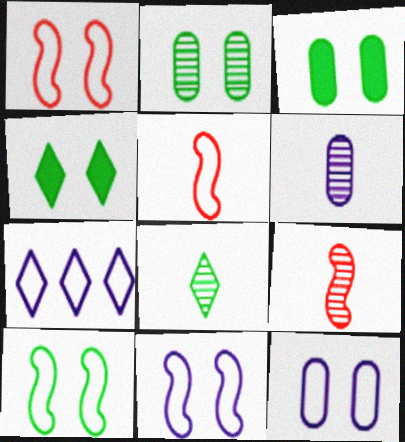[[1, 10, 11], 
[2, 4, 10], 
[3, 7, 9], 
[6, 8, 9]]